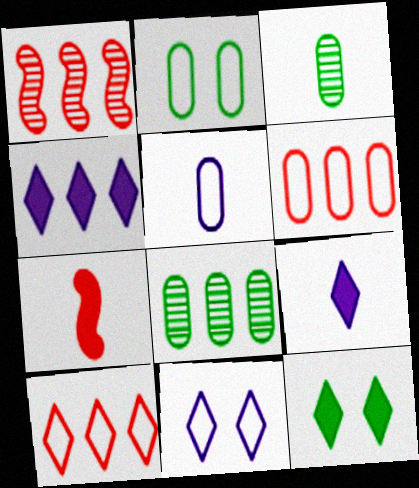[[1, 2, 9], 
[1, 5, 12], 
[2, 5, 6], 
[7, 8, 11]]